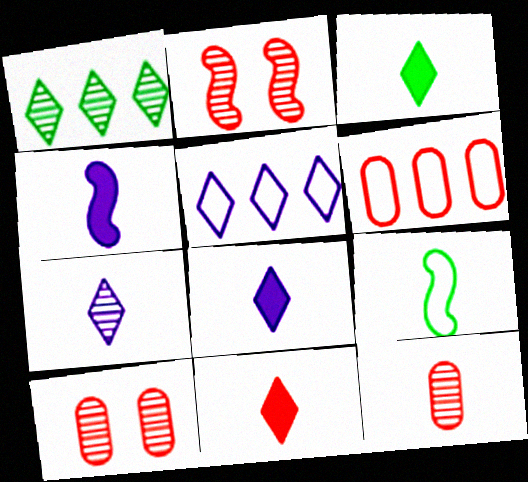[[2, 6, 11], 
[3, 8, 11], 
[8, 9, 12]]